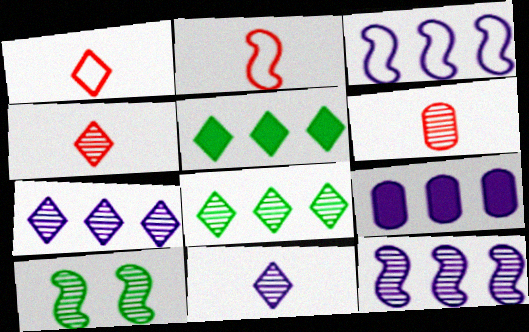[[1, 9, 10], 
[3, 7, 9], 
[6, 7, 10]]